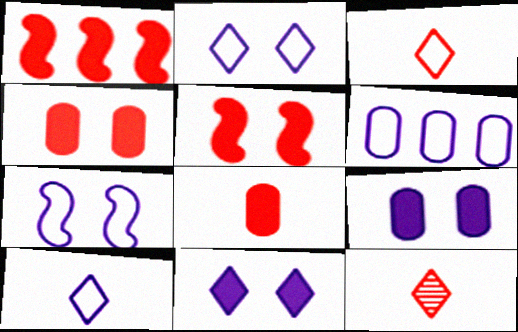[[6, 7, 10]]